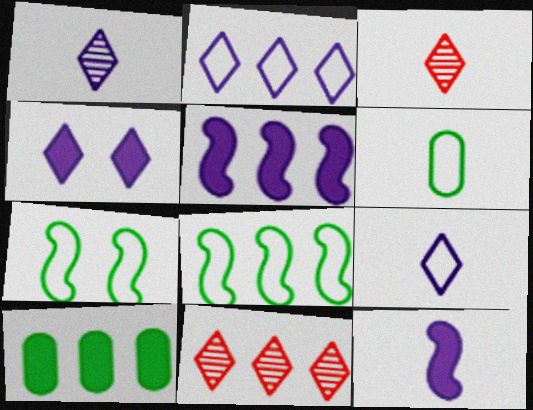[[1, 2, 4], 
[3, 6, 12]]